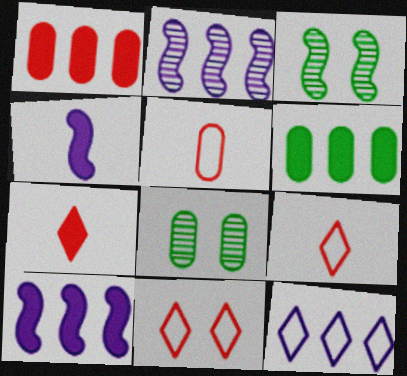[[8, 9, 10]]